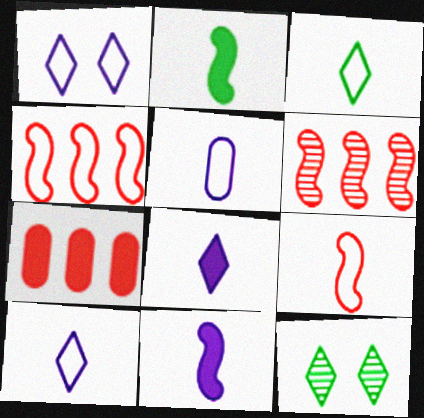[[3, 5, 9]]